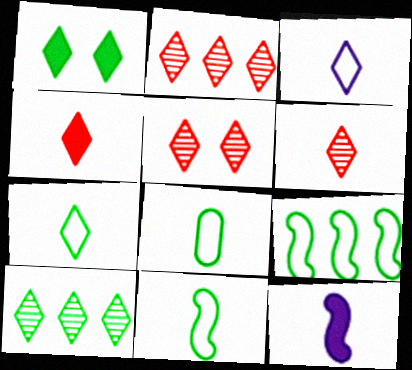[[1, 2, 3], 
[1, 7, 10], 
[2, 5, 6], 
[6, 8, 12], 
[7, 8, 11]]